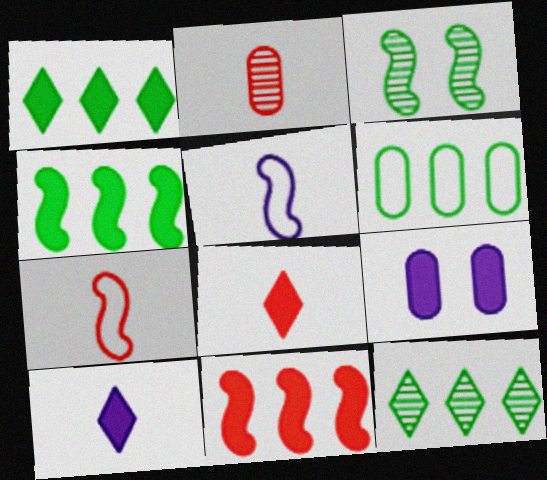[[2, 6, 9], 
[2, 7, 8], 
[3, 5, 11], 
[4, 6, 12], 
[4, 8, 9], 
[7, 9, 12]]